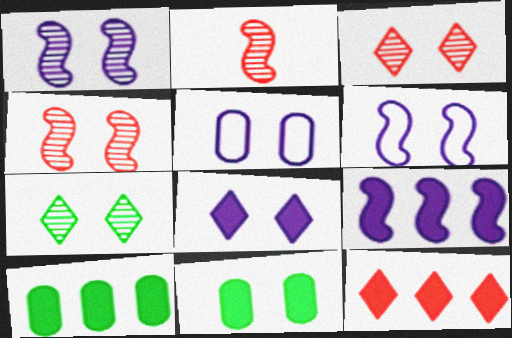[[1, 5, 8], 
[3, 6, 11], 
[9, 10, 12]]